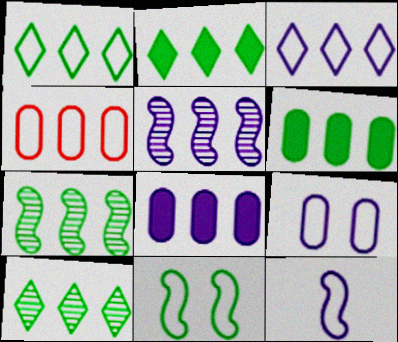[[1, 2, 10], 
[1, 6, 7], 
[2, 4, 5], 
[3, 5, 8], 
[3, 9, 12]]